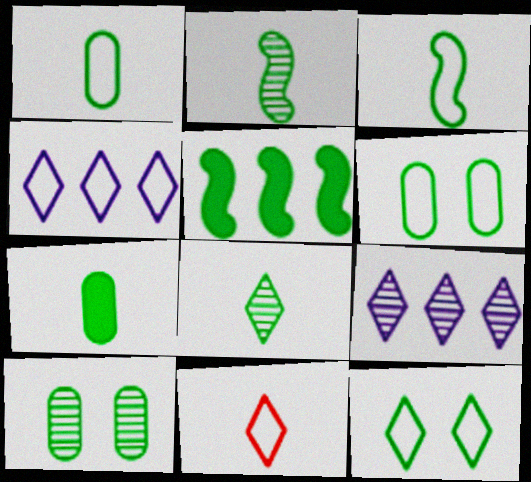[[3, 7, 8], 
[4, 11, 12], 
[5, 6, 8]]